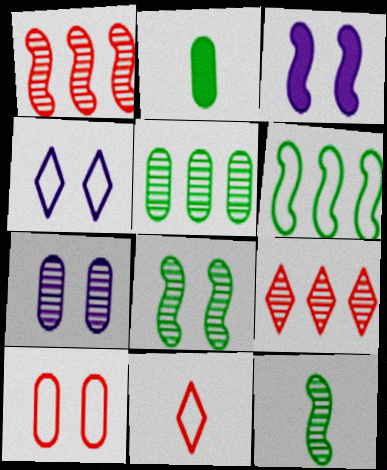[[1, 2, 4], 
[3, 4, 7], 
[3, 5, 11], 
[7, 9, 12]]